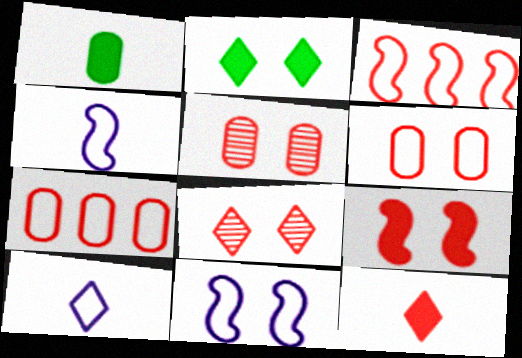[[2, 5, 11], 
[3, 5, 12], 
[6, 8, 9]]